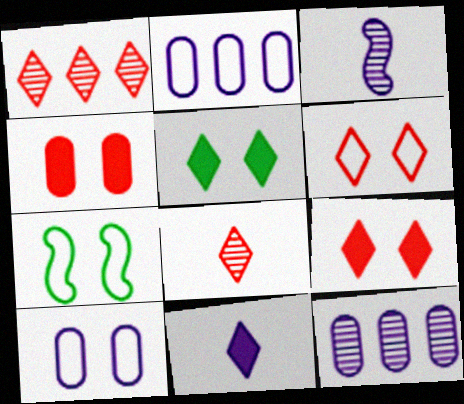[[6, 7, 10]]